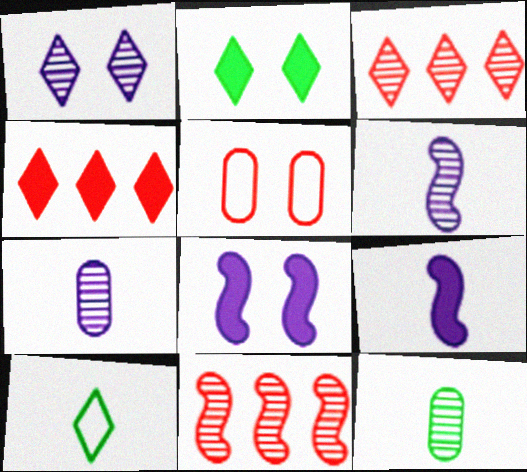[[1, 4, 10], 
[1, 11, 12]]